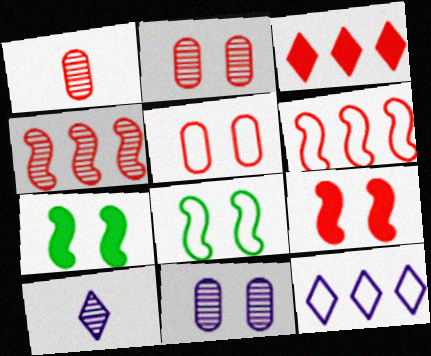[[1, 7, 12]]